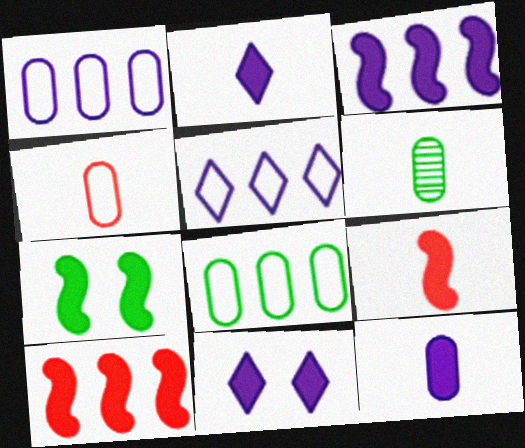[[3, 7, 9], 
[3, 11, 12], 
[4, 6, 12]]